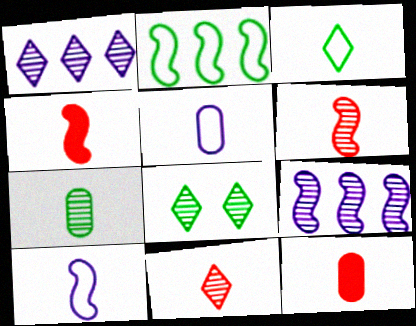[[1, 8, 11], 
[5, 7, 12]]